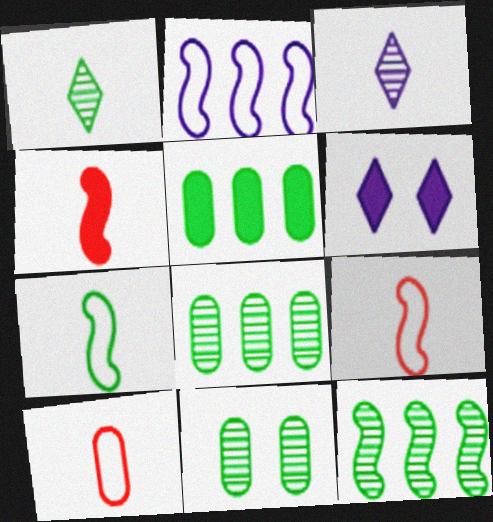[[1, 11, 12], 
[4, 5, 6], 
[6, 8, 9], 
[6, 10, 12]]